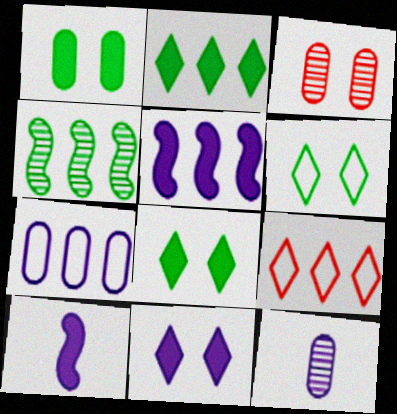[]